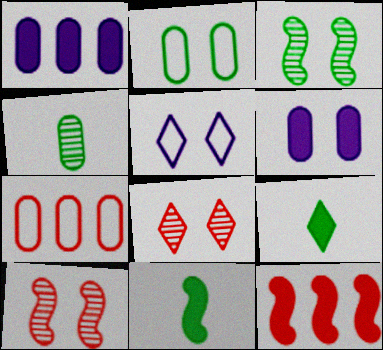[[4, 5, 12], 
[4, 6, 7], 
[6, 9, 12]]